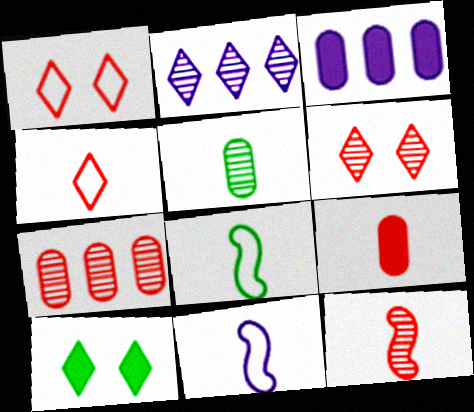[[2, 4, 10], 
[3, 6, 8], 
[4, 9, 12], 
[6, 7, 12], 
[7, 10, 11]]